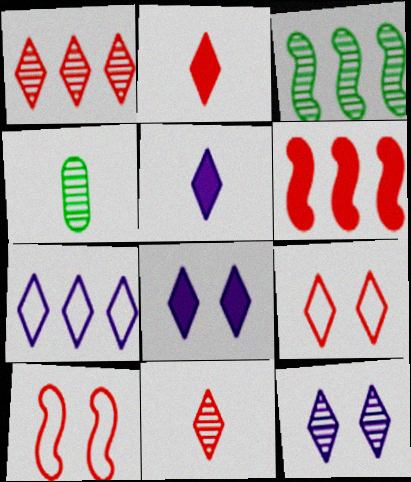[[1, 2, 9], 
[5, 7, 12]]